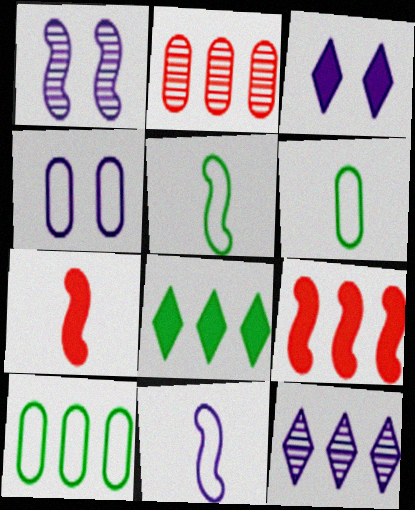[[1, 3, 4], 
[1, 5, 9], 
[2, 3, 5], 
[9, 10, 12]]